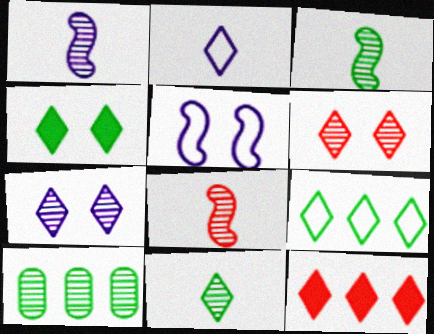[[1, 3, 8], 
[1, 6, 10], 
[4, 9, 11], 
[7, 8, 10]]